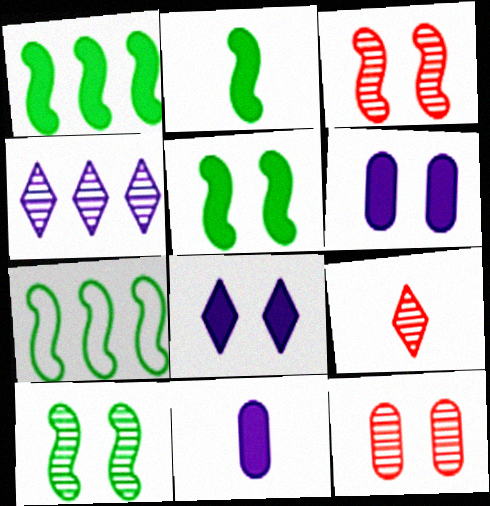[[1, 2, 5], 
[2, 7, 10], 
[6, 7, 9]]